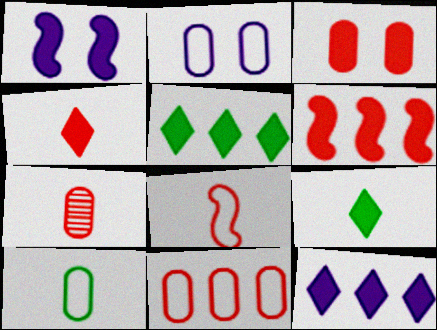[[2, 10, 11], 
[3, 4, 6], 
[3, 7, 11], 
[4, 7, 8]]